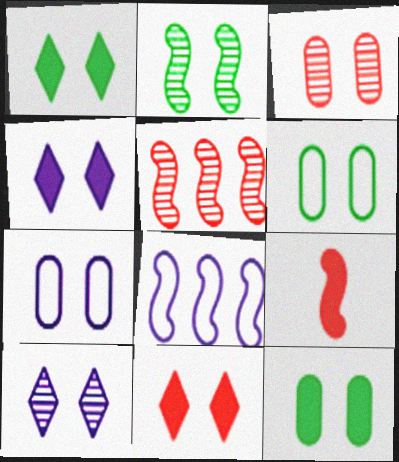[[1, 2, 6], 
[1, 4, 11], 
[2, 3, 10], 
[2, 7, 11], 
[2, 8, 9], 
[3, 7, 12]]